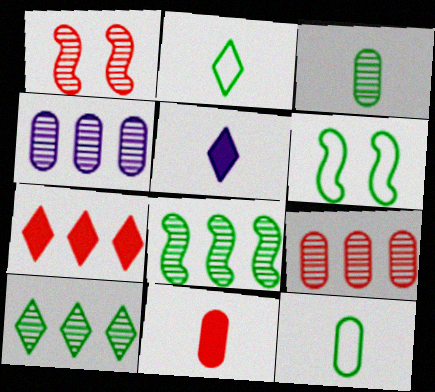[[5, 6, 9]]